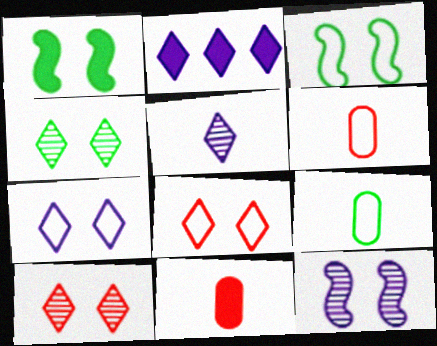[[1, 2, 11], 
[2, 5, 7]]